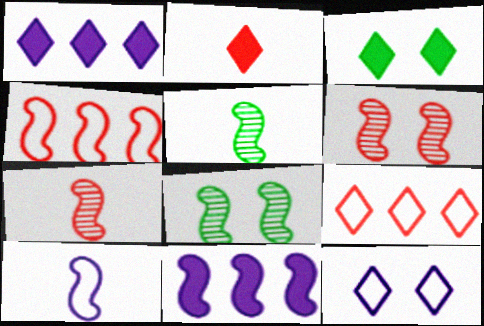[[1, 2, 3]]